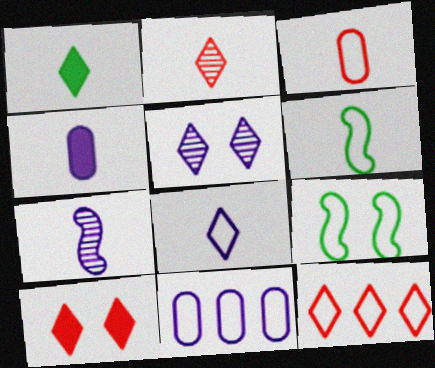[[1, 2, 8], 
[1, 3, 7], 
[1, 5, 12], 
[2, 4, 6], 
[2, 10, 12], 
[3, 6, 8], 
[4, 7, 8]]